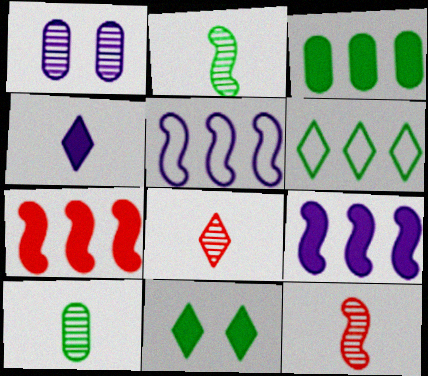[[1, 4, 5]]